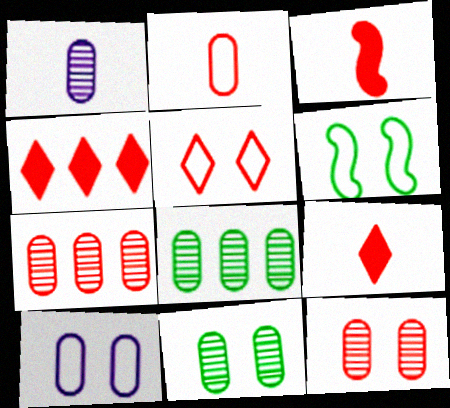[[1, 4, 6], 
[1, 7, 11], 
[1, 8, 12], 
[3, 5, 7], 
[5, 6, 10]]